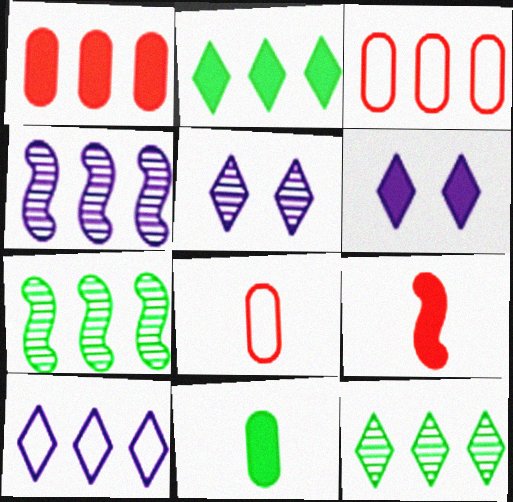[[1, 7, 10], 
[2, 3, 4], 
[6, 7, 8]]